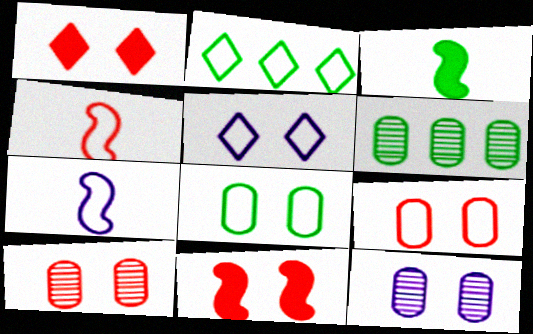[[1, 6, 7], 
[2, 7, 9]]